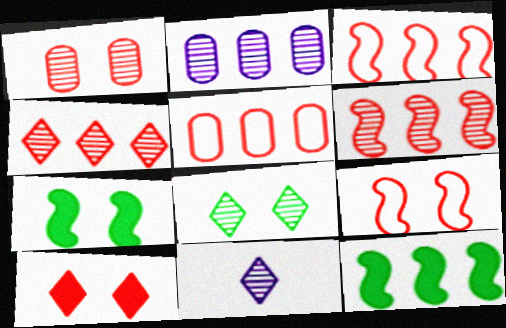[[1, 9, 10], 
[4, 8, 11], 
[5, 7, 11]]